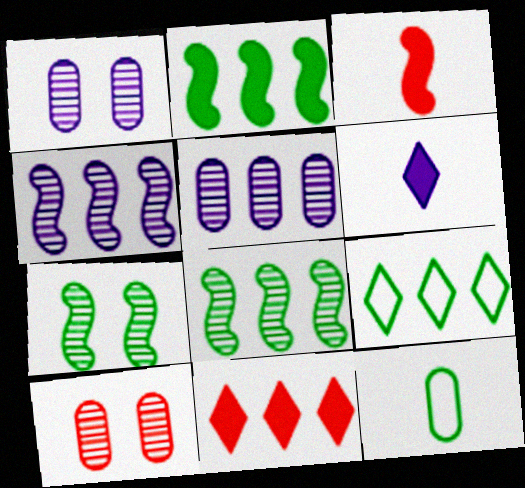[[1, 3, 9]]